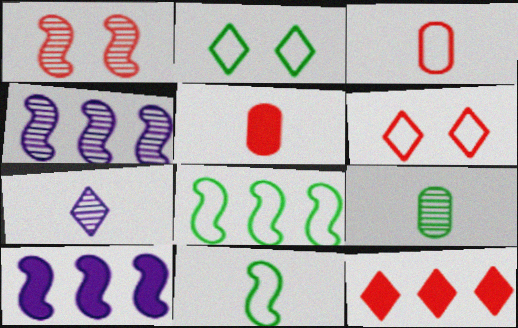[[1, 3, 12], 
[1, 10, 11], 
[2, 4, 5], 
[2, 7, 12], 
[5, 7, 11], 
[6, 9, 10]]